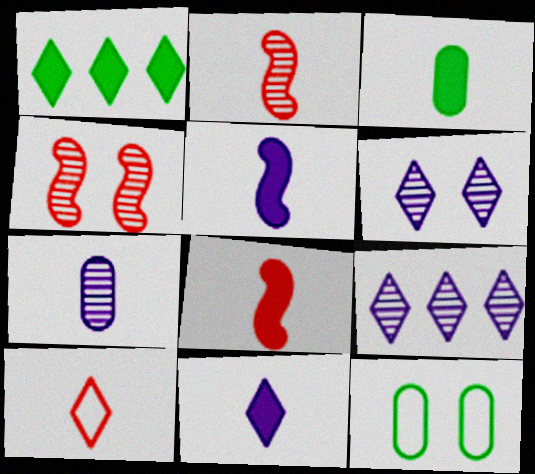[[1, 6, 10], 
[3, 8, 11], 
[8, 9, 12]]